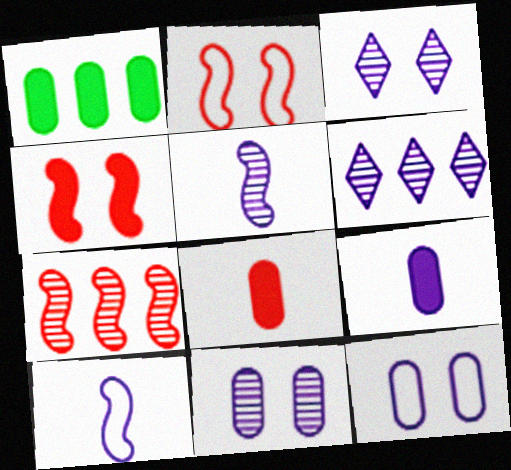[[5, 6, 11]]